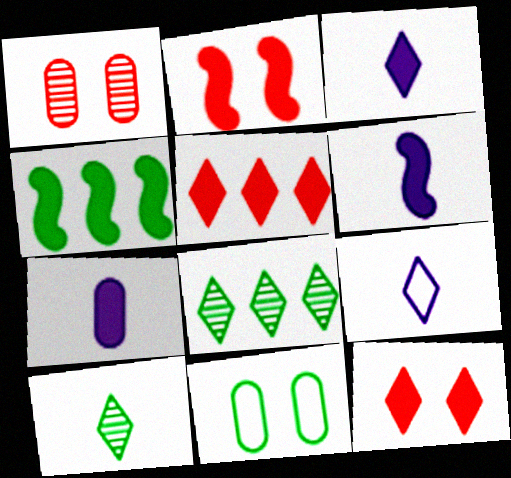[[1, 4, 9], 
[2, 4, 6], 
[3, 6, 7], 
[4, 7, 12], 
[4, 10, 11], 
[8, 9, 12]]